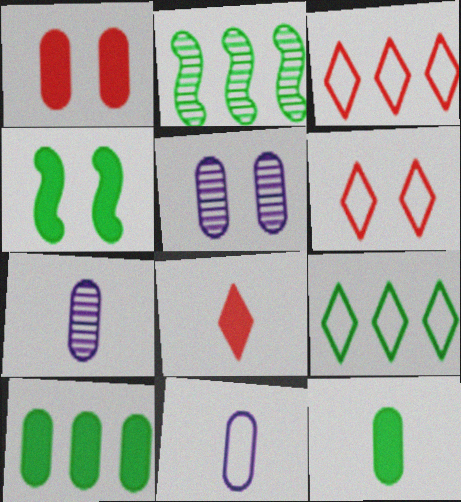[[2, 9, 10], 
[3, 4, 7], 
[4, 5, 6]]